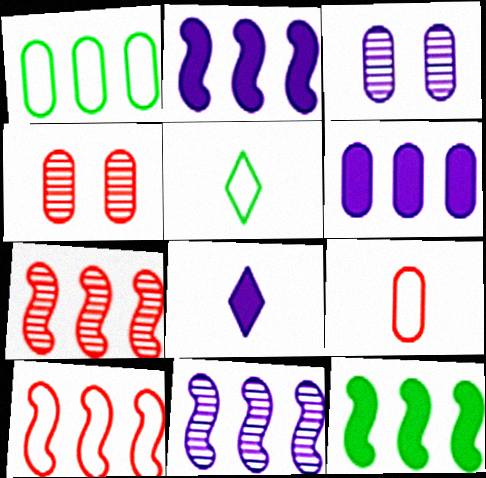[[2, 4, 5], 
[10, 11, 12]]